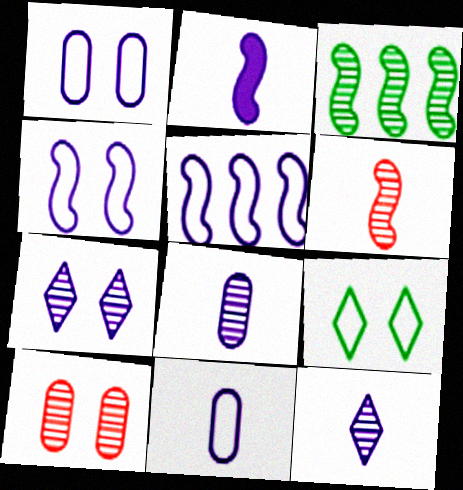[[2, 11, 12], 
[3, 10, 12]]